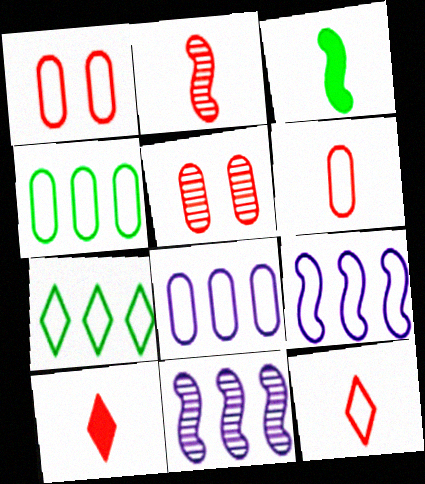[[2, 6, 10]]